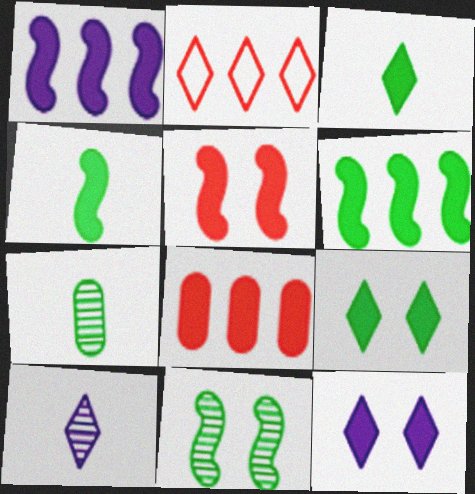[[1, 4, 5], 
[2, 9, 10], 
[4, 8, 12]]